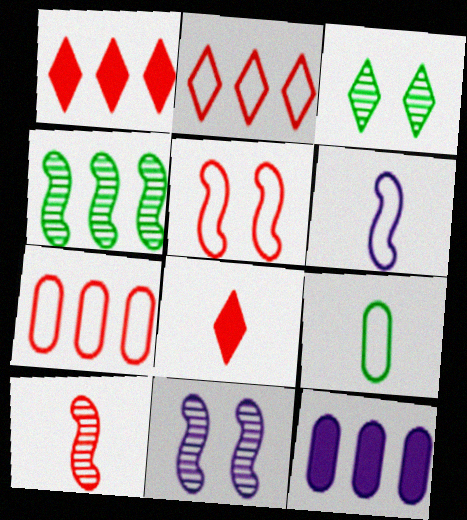[[1, 9, 11], 
[2, 4, 12], 
[4, 10, 11]]